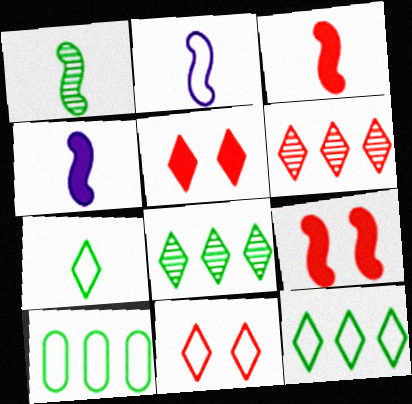[[1, 2, 3], 
[2, 10, 11]]